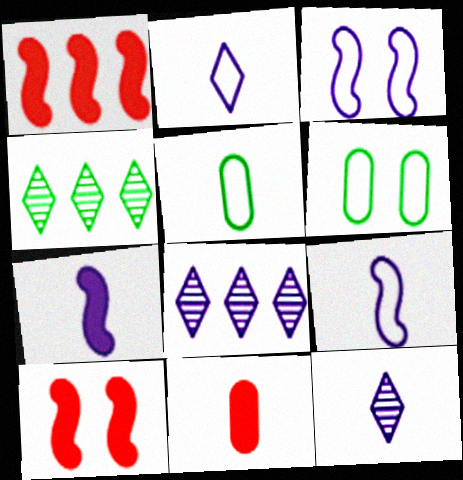[[1, 6, 12], 
[3, 4, 11], 
[5, 8, 10]]